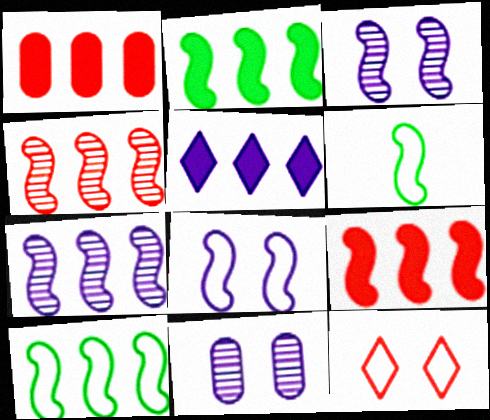[[1, 2, 5], 
[3, 6, 9], 
[7, 9, 10]]